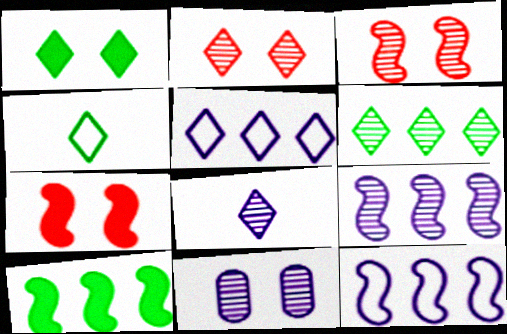[[1, 4, 6], 
[2, 6, 8], 
[8, 9, 11]]